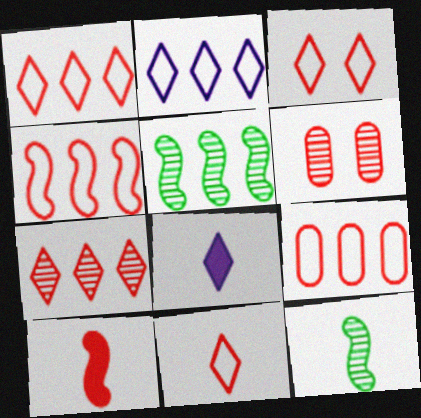[[1, 3, 11], 
[1, 4, 9], 
[1, 6, 10]]